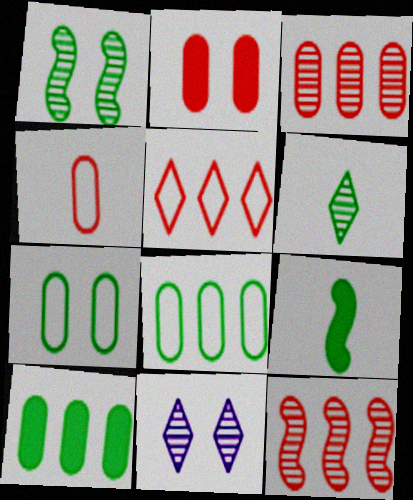[[2, 3, 4]]